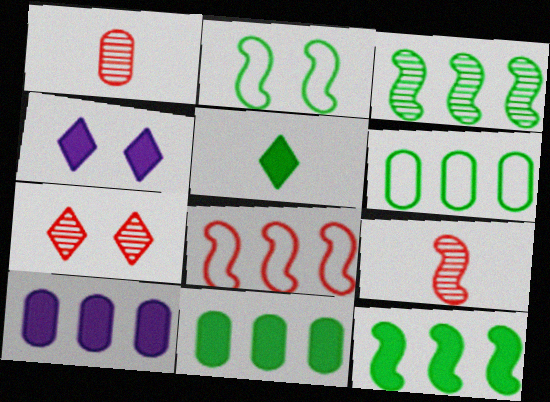[[4, 6, 9]]